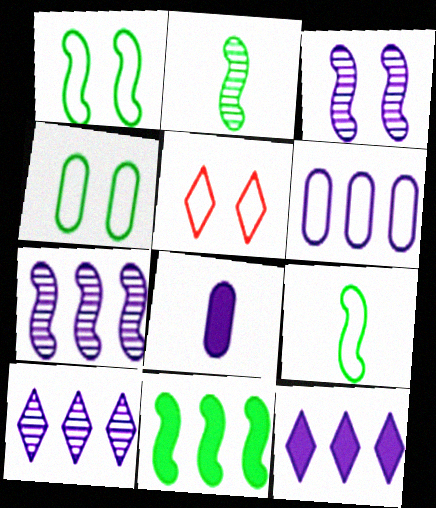[[1, 2, 11], 
[5, 6, 9], 
[6, 7, 12]]